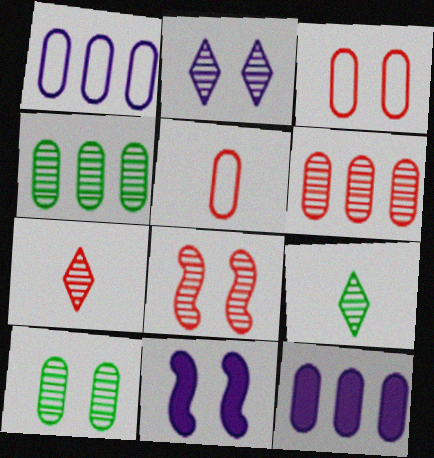[[2, 8, 10], 
[5, 10, 12], 
[6, 7, 8]]